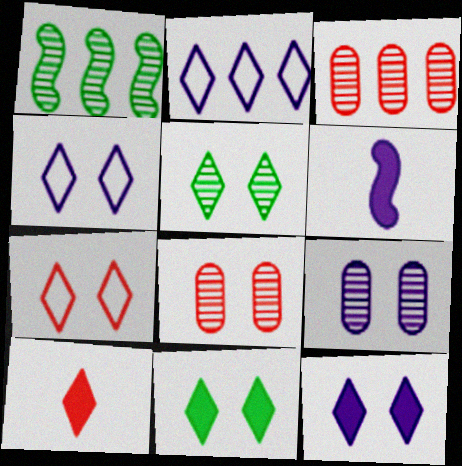[[2, 5, 10], 
[2, 6, 9], 
[5, 7, 12]]